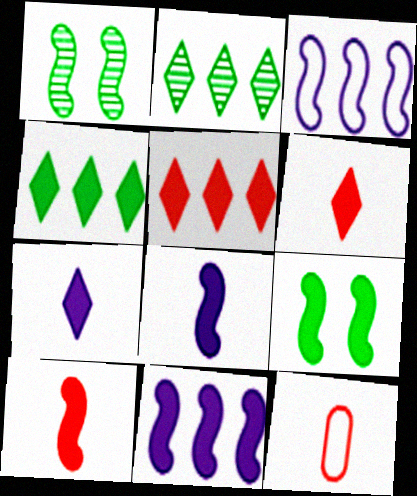[[1, 3, 10], 
[9, 10, 11]]